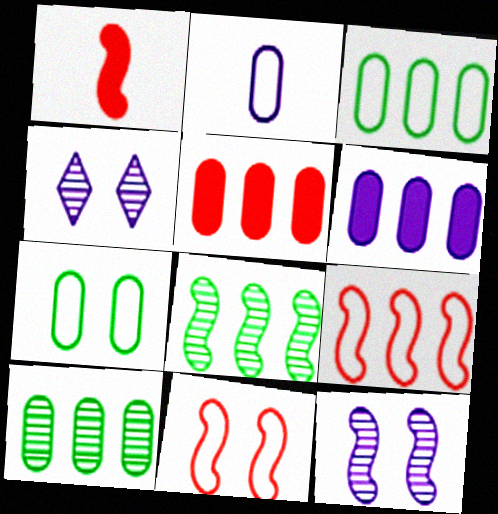[[1, 3, 4]]